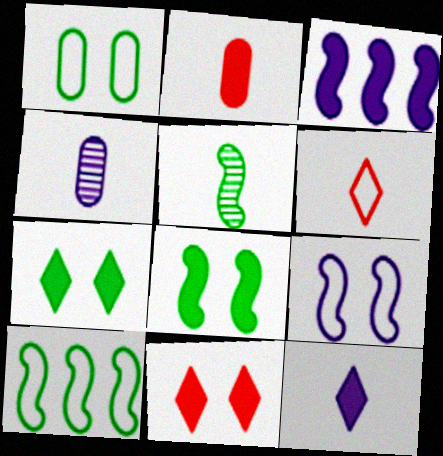[[2, 3, 7], 
[4, 10, 11], 
[5, 8, 10]]